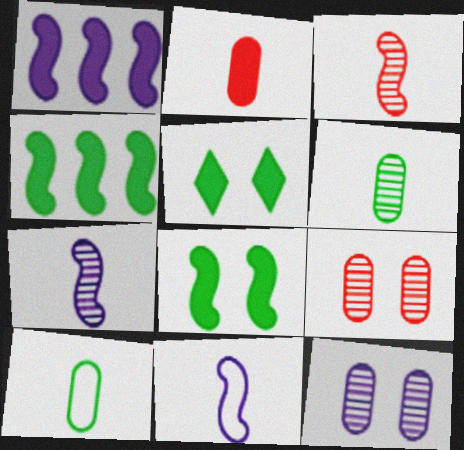[[1, 2, 5]]